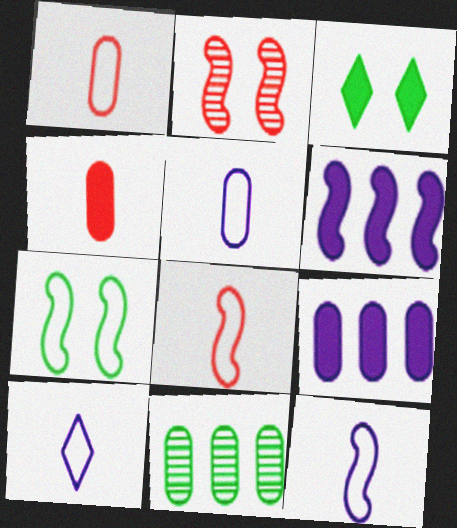[[3, 4, 6], 
[5, 10, 12]]